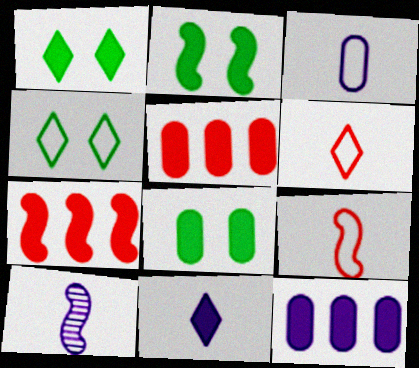[[1, 2, 8], 
[2, 5, 11], 
[3, 10, 11], 
[4, 5, 10], 
[7, 8, 11]]